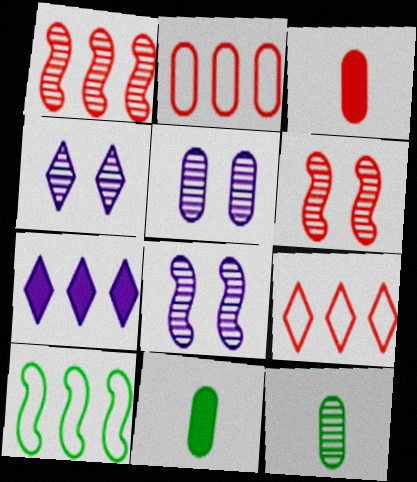[[1, 4, 12], 
[2, 5, 11], 
[3, 4, 10], 
[3, 6, 9], 
[4, 5, 8], 
[8, 9, 11]]